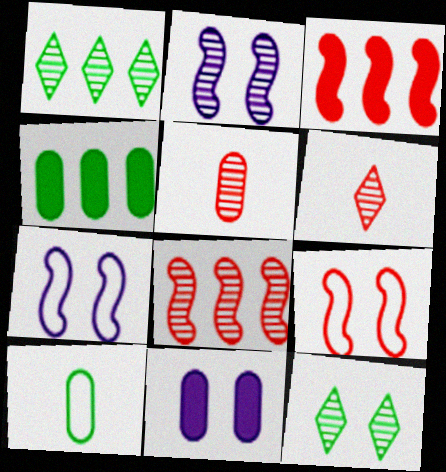[[1, 2, 5], 
[4, 6, 7], 
[9, 11, 12]]